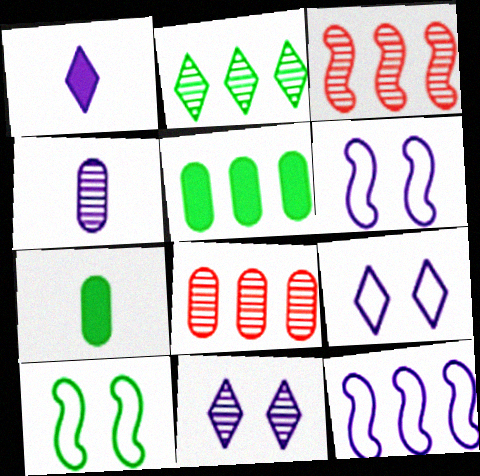[[1, 8, 10], 
[2, 7, 10], 
[3, 7, 9]]